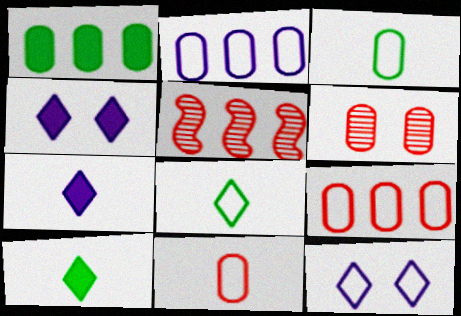[[3, 4, 5]]